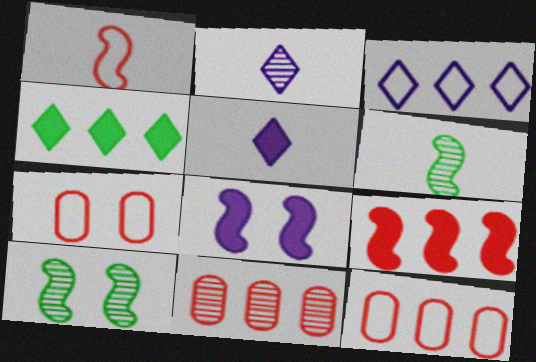[[2, 10, 11], 
[5, 10, 12]]